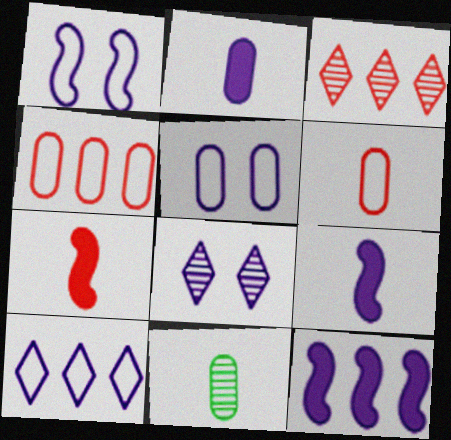[[2, 6, 11]]